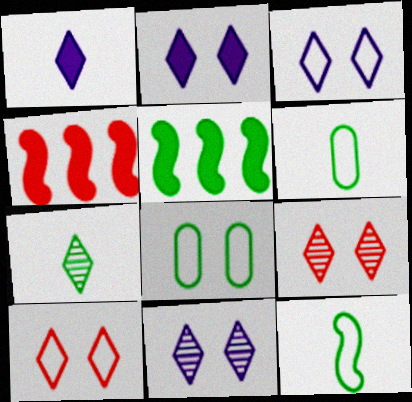[[2, 3, 11], 
[4, 6, 11], 
[5, 7, 8]]